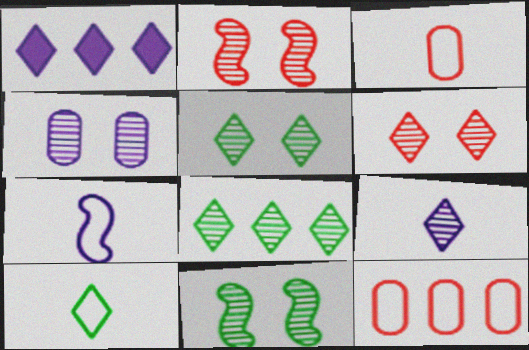[[1, 3, 11], 
[1, 4, 7], 
[1, 6, 10], 
[2, 4, 5], 
[3, 7, 10], 
[4, 6, 11], 
[6, 8, 9]]